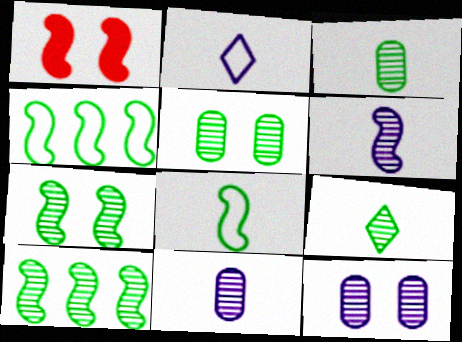[[1, 4, 6], 
[5, 9, 10]]